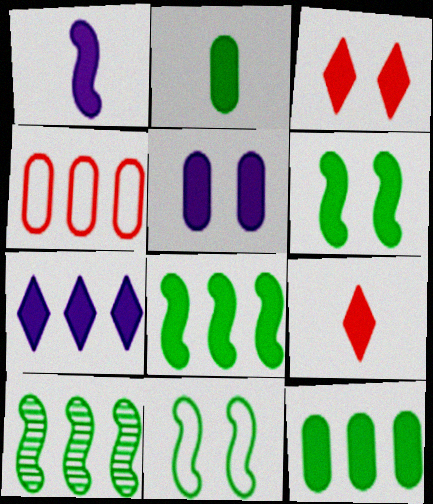[[1, 2, 9], 
[1, 3, 12], 
[1, 5, 7], 
[3, 5, 6], 
[4, 7, 10], 
[5, 8, 9]]